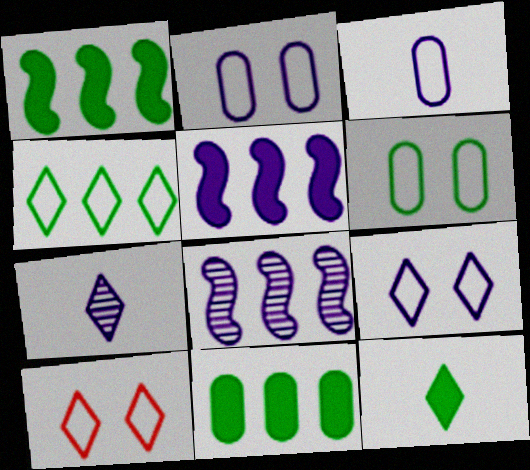[[2, 5, 7]]